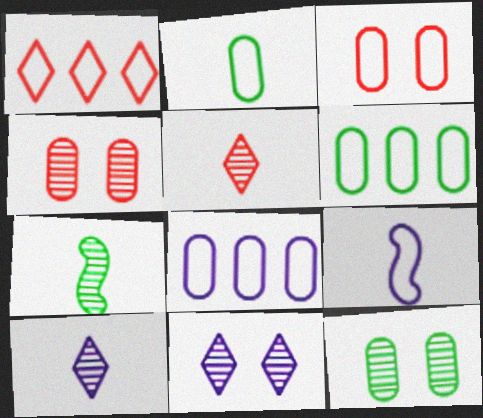[[2, 3, 8]]